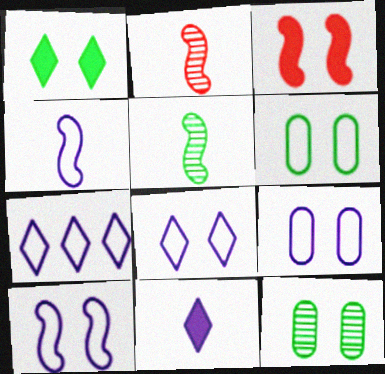[[3, 8, 12], 
[4, 7, 9], 
[8, 9, 10]]